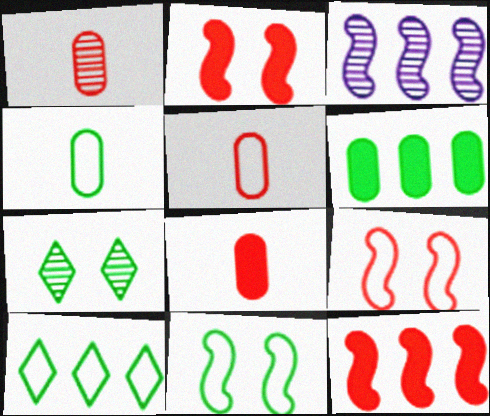[[1, 3, 7], 
[1, 5, 8], 
[4, 10, 11]]